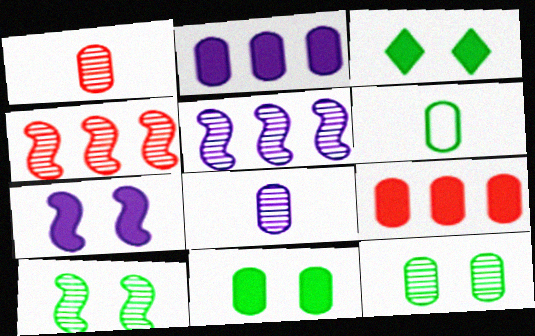[]